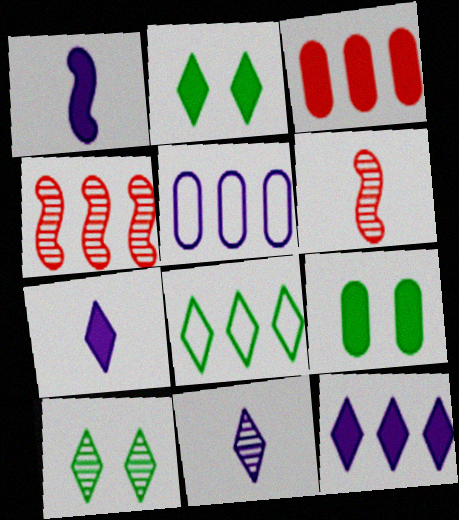[[1, 2, 3], 
[2, 5, 6]]